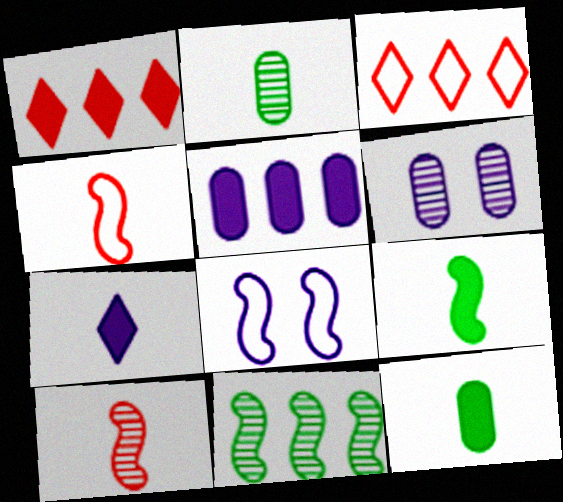[[1, 2, 8], 
[2, 4, 7], 
[3, 5, 11], 
[3, 6, 9]]